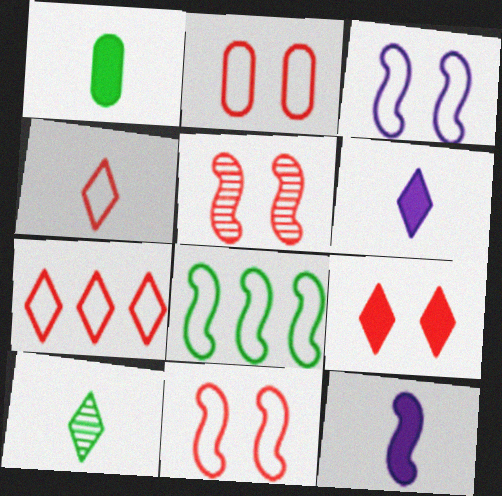[[2, 5, 9], 
[4, 6, 10], 
[5, 8, 12]]